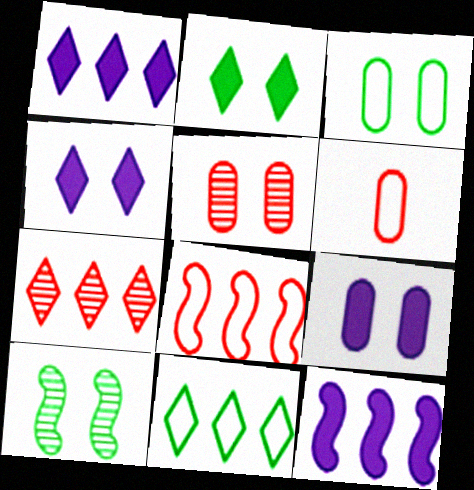[[1, 6, 10], 
[1, 7, 11], 
[2, 3, 10], 
[3, 5, 9]]